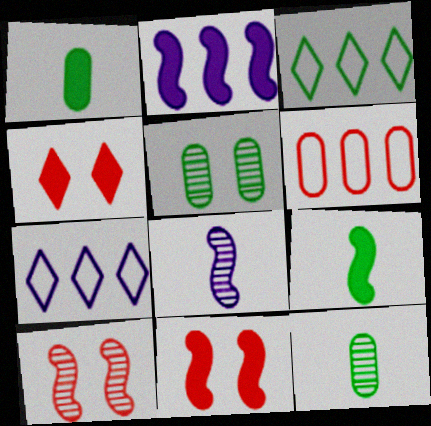[[1, 2, 4], 
[1, 7, 10], 
[2, 9, 11], 
[3, 5, 9], 
[7, 11, 12]]